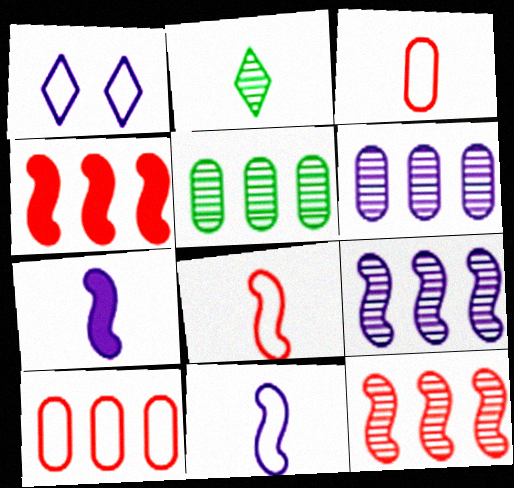[[1, 6, 7], 
[2, 3, 7]]